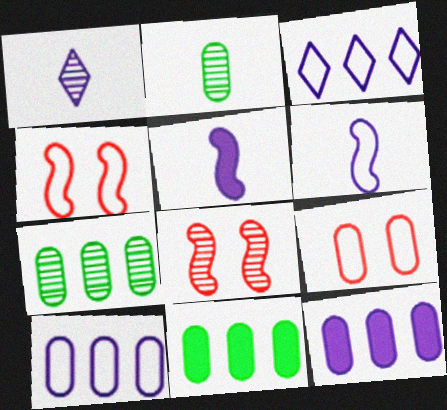[[1, 4, 11], 
[1, 7, 8], 
[2, 9, 12]]